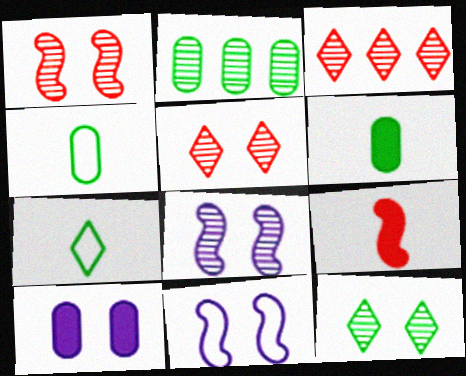[[3, 6, 11]]